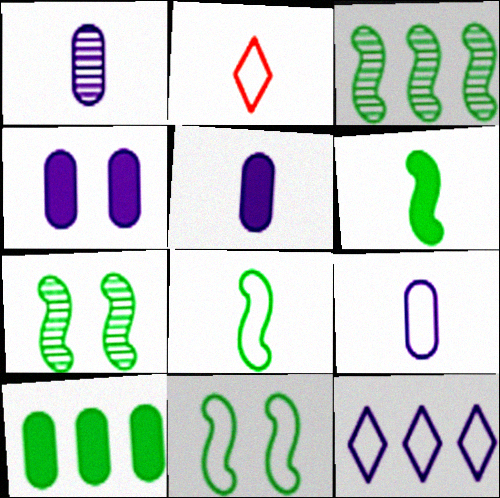[[1, 2, 6], 
[1, 5, 9], 
[2, 3, 4], 
[2, 8, 9], 
[3, 6, 11]]